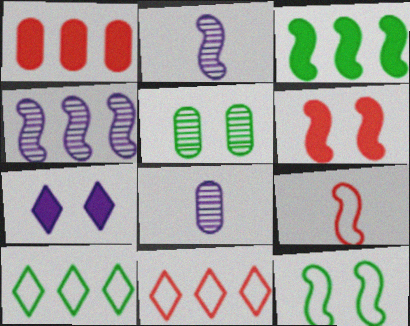[[1, 4, 10], 
[6, 8, 10]]